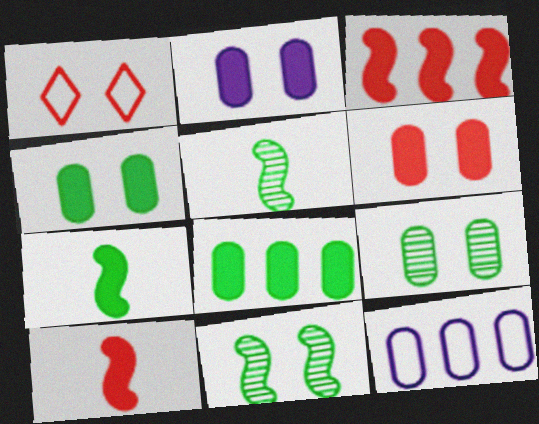[[1, 2, 11], 
[2, 4, 6]]